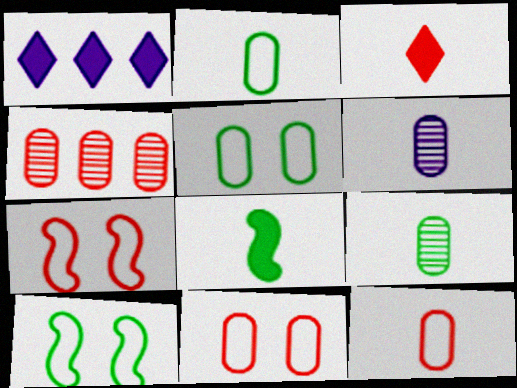[[1, 7, 9], 
[3, 4, 7]]